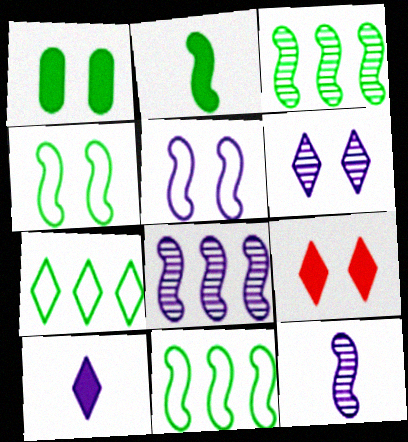[[2, 3, 4]]